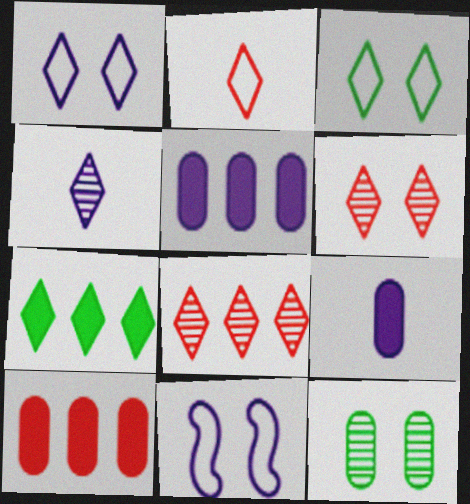[[4, 5, 11]]